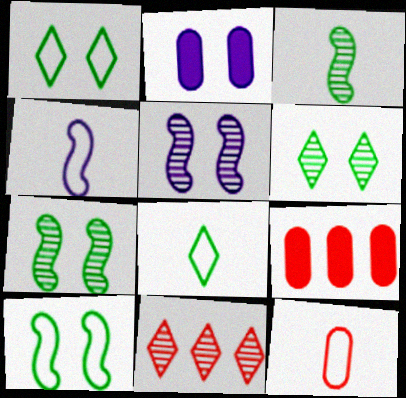[[4, 6, 9], 
[4, 8, 12], 
[5, 8, 9]]